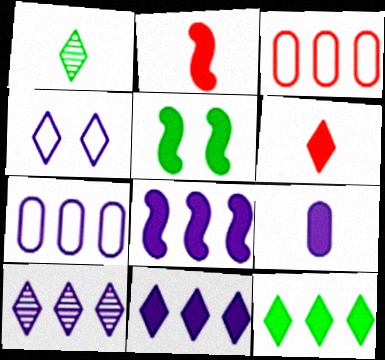[[2, 5, 8], 
[7, 8, 10]]